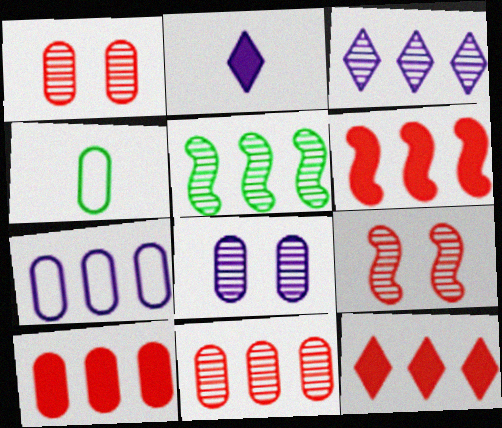[[3, 5, 11], 
[4, 8, 10], 
[5, 7, 12], 
[6, 10, 12]]